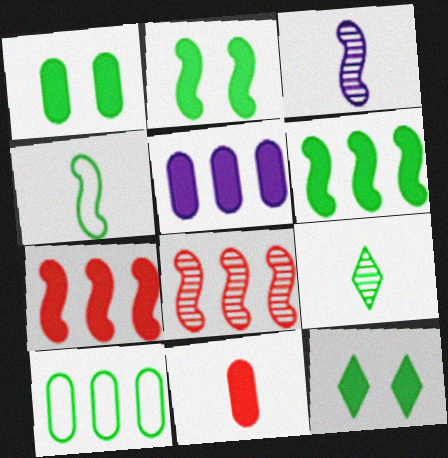[[1, 2, 12], 
[1, 5, 11], 
[2, 9, 10]]